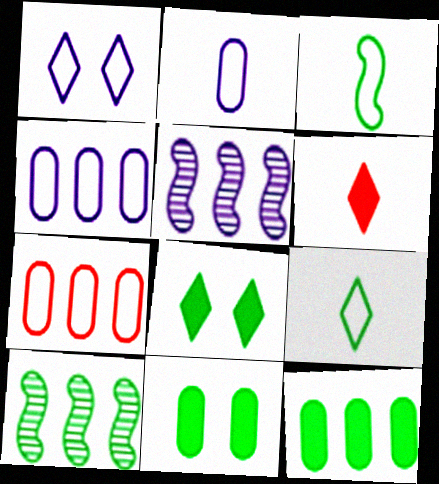[[1, 3, 7], 
[9, 10, 11]]